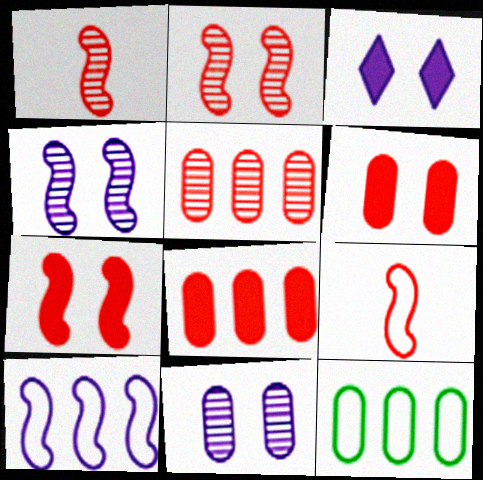[[1, 3, 12]]